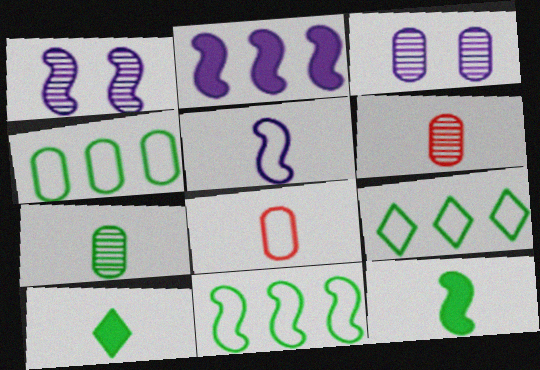[[1, 2, 5], 
[4, 9, 11], 
[5, 6, 10]]